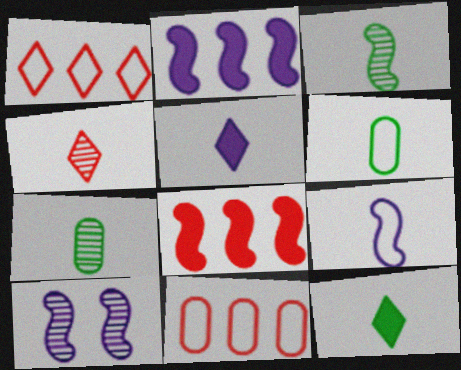[[2, 9, 10], 
[3, 6, 12], 
[10, 11, 12]]